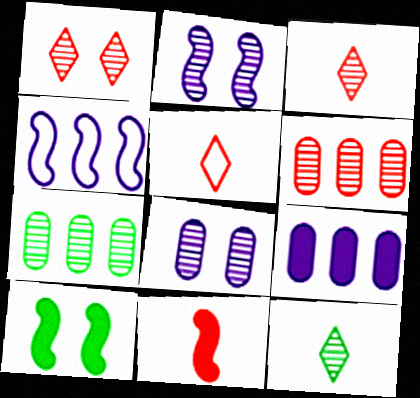[[2, 3, 7], 
[2, 6, 12]]